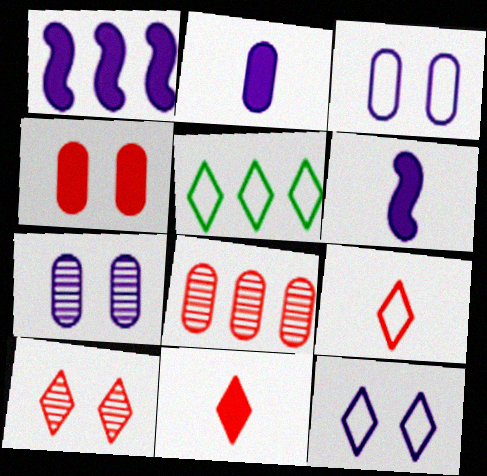[[1, 5, 8], 
[5, 9, 12]]